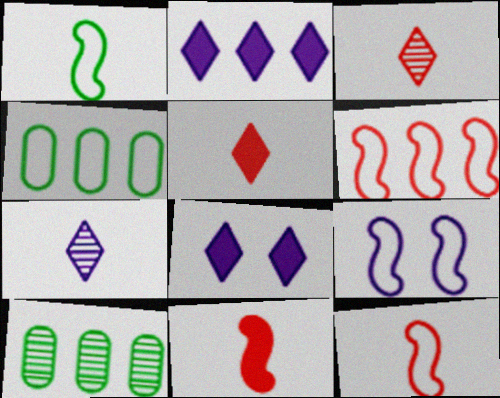[[1, 6, 9], 
[2, 6, 10], 
[5, 9, 10], 
[8, 10, 12]]